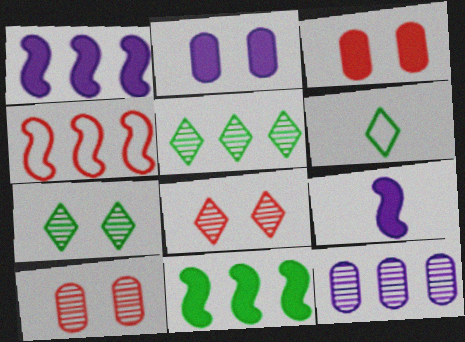[[1, 6, 10]]